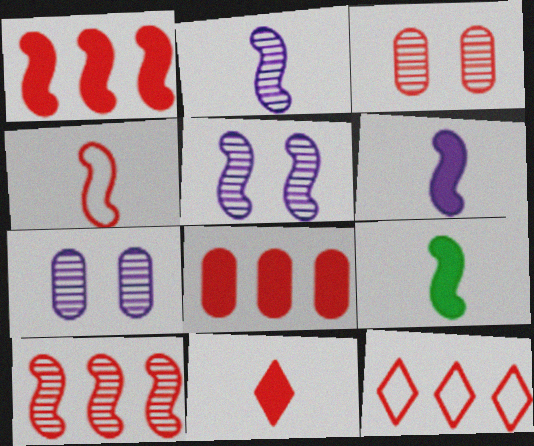[[2, 4, 9], 
[7, 9, 12], 
[8, 10, 12]]